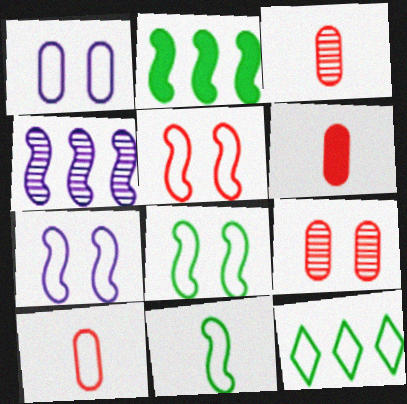[[3, 6, 10], 
[5, 7, 8], 
[7, 10, 12]]